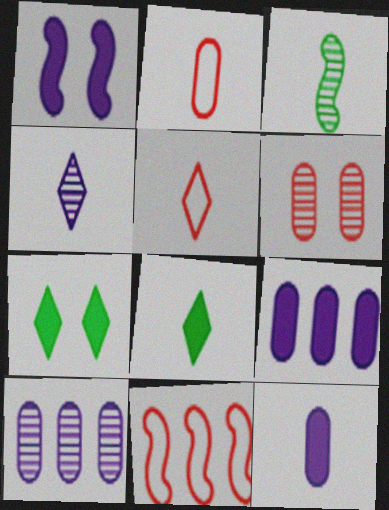[[1, 3, 11], 
[3, 5, 12], 
[4, 5, 8]]